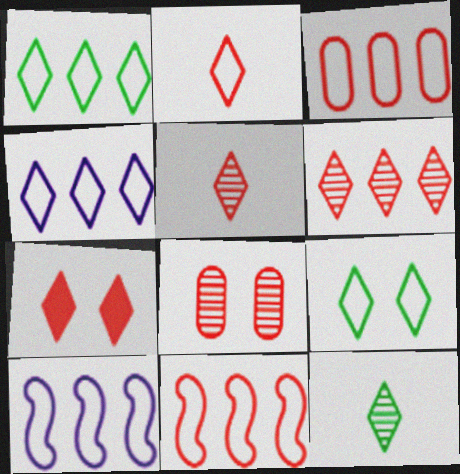[[1, 3, 10], 
[2, 4, 9], 
[2, 6, 7], 
[4, 7, 12]]